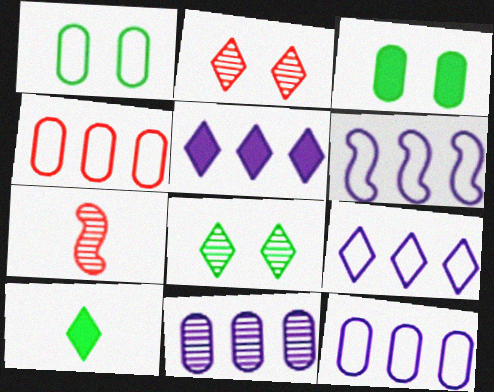[[1, 5, 7], 
[2, 9, 10], 
[3, 7, 9], 
[5, 6, 11], 
[6, 9, 12], 
[7, 8, 11]]